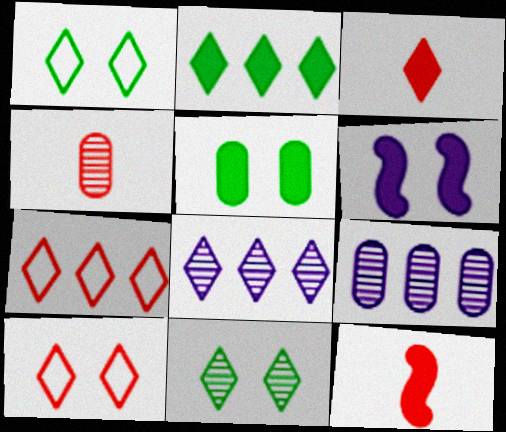[[1, 3, 8], 
[1, 9, 12], 
[2, 7, 8]]